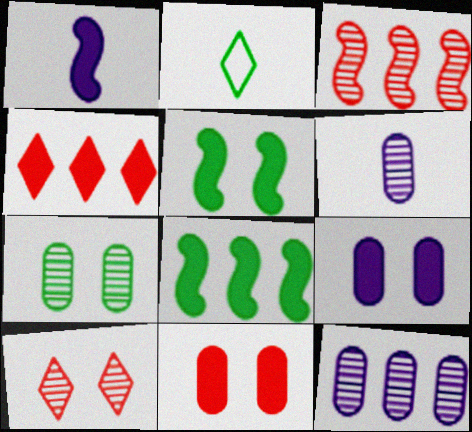[[2, 3, 9], 
[2, 7, 8]]